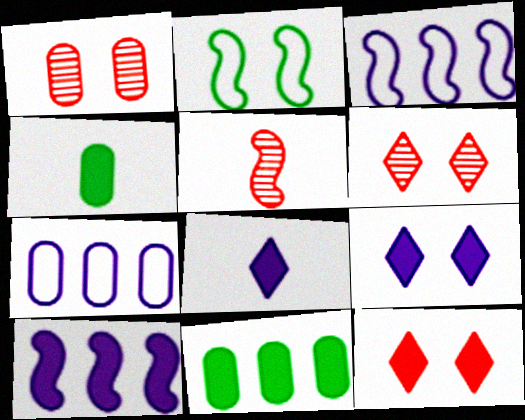[[1, 2, 9], 
[1, 4, 7], 
[2, 5, 10], 
[3, 4, 6], 
[4, 10, 12]]